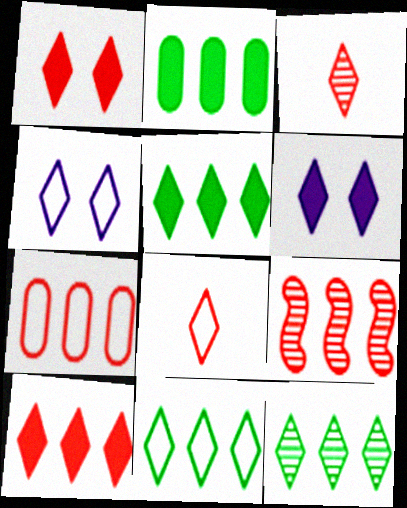[[3, 4, 5], 
[3, 6, 11], 
[4, 8, 11], 
[5, 11, 12], 
[6, 8, 12], 
[7, 9, 10]]